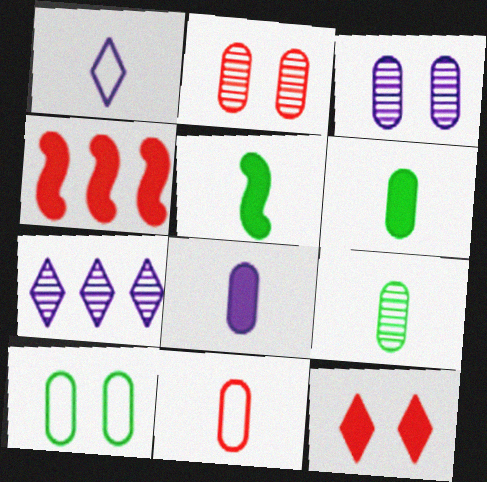[[8, 9, 11]]